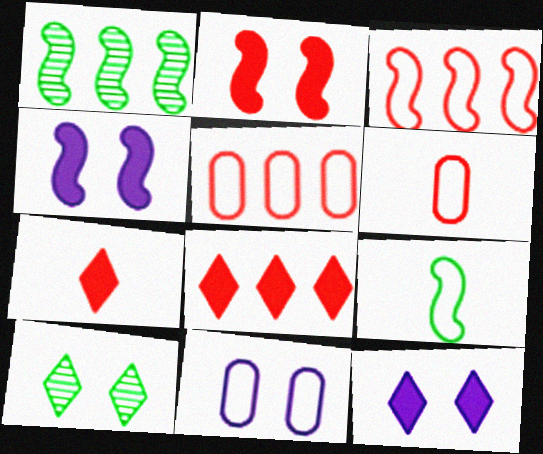[[1, 6, 12], 
[1, 7, 11], 
[2, 10, 11]]